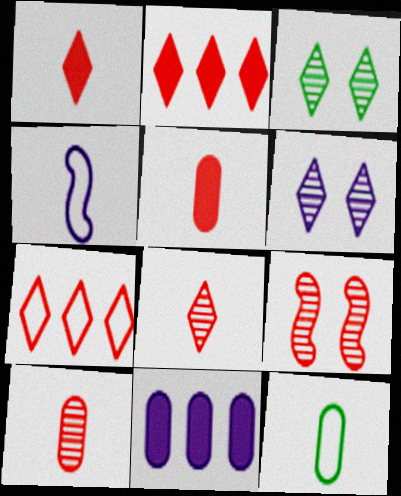[[4, 6, 11], 
[5, 7, 9]]